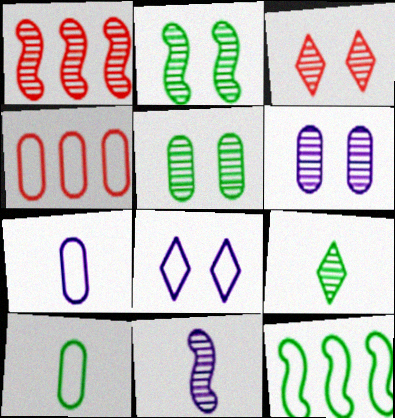[[1, 2, 11], 
[1, 6, 9], 
[2, 3, 6]]